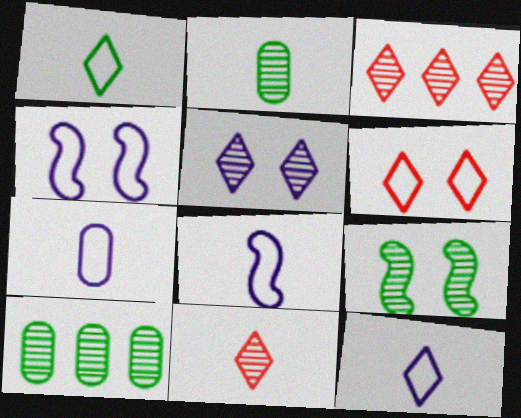[[7, 8, 12]]